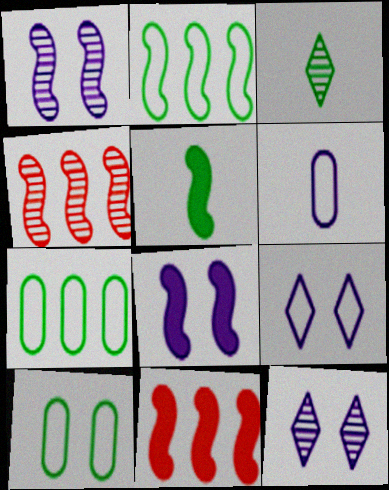[[5, 8, 11]]